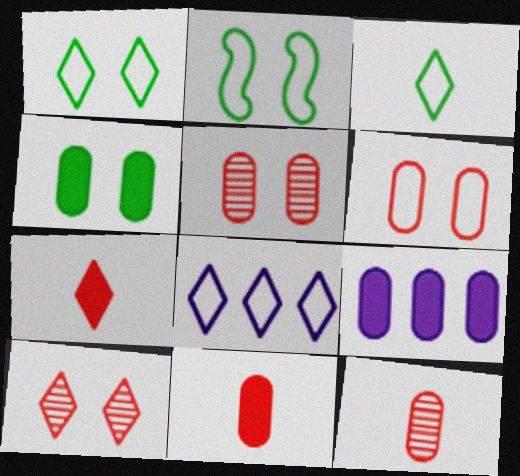[[4, 9, 11]]